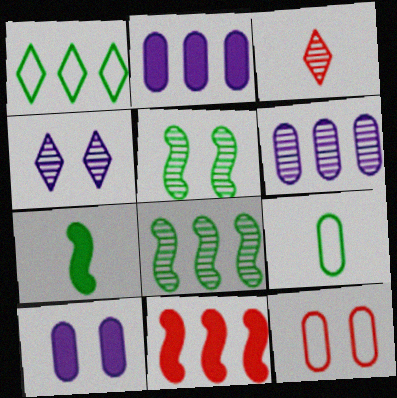[[1, 6, 11], 
[3, 5, 6], 
[3, 11, 12], 
[4, 9, 11]]